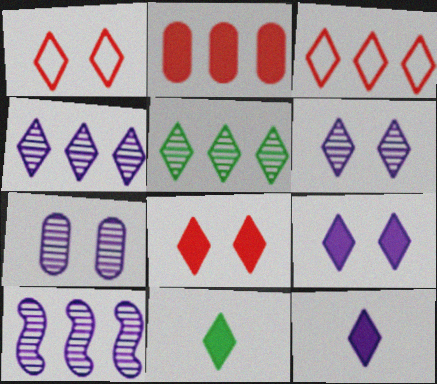[[1, 4, 11], 
[1, 5, 12], 
[3, 6, 11]]